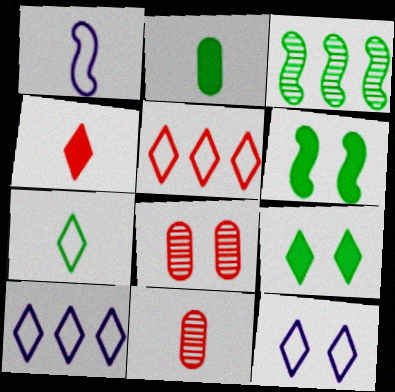[[5, 7, 12], 
[6, 8, 12], 
[6, 10, 11]]